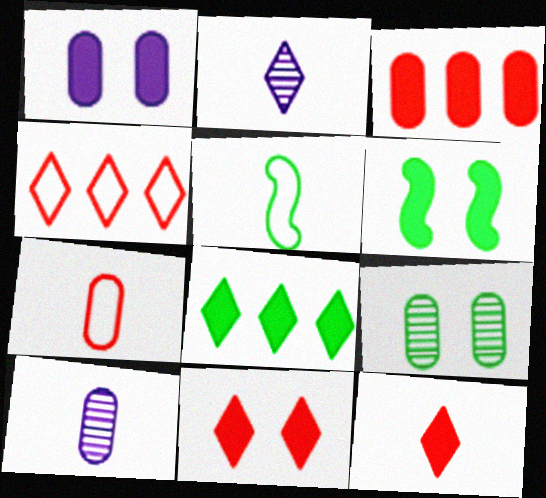[[1, 6, 11], 
[4, 6, 10], 
[5, 8, 9], 
[5, 10, 12]]